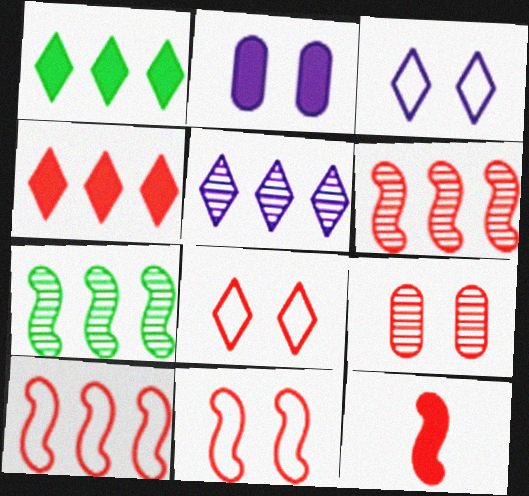[[1, 2, 12], 
[6, 11, 12]]